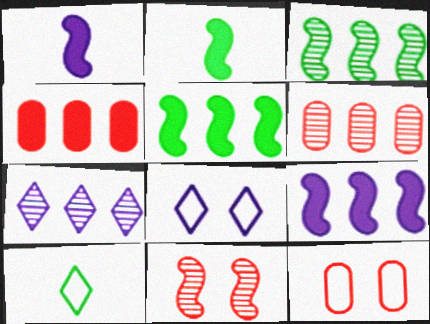[[2, 6, 8], 
[2, 7, 12], 
[3, 6, 7]]